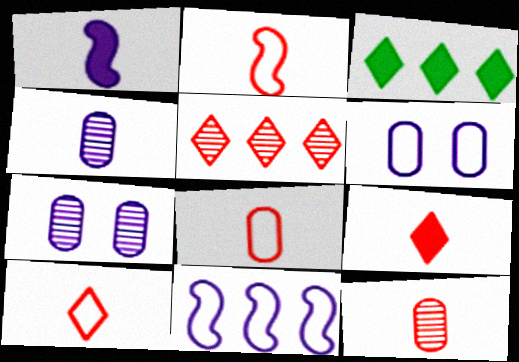[[2, 3, 7], 
[2, 8, 10], 
[2, 9, 12]]